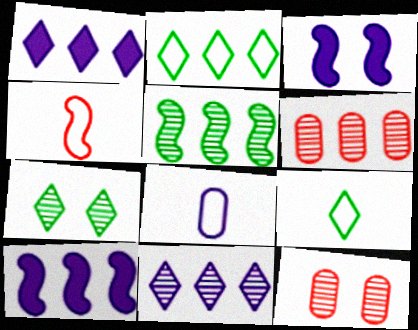[[2, 6, 10], 
[3, 4, 5], 
[3, 6, 9], 
[3, 8, 11], 
[4, 8, 9], 
[5, 6, 11], 
[9, 10, 12]]